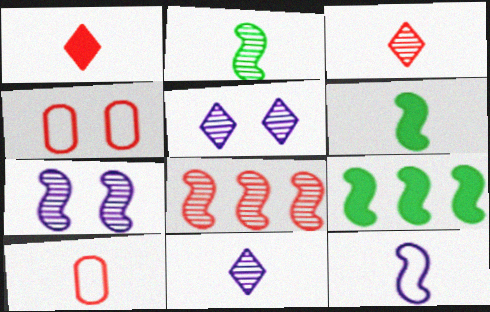[[1, 4, 8], 
[2, 7, 8], 
[4, 9, 11], 
[5, 9, 10], 
[6, 10, 11]]